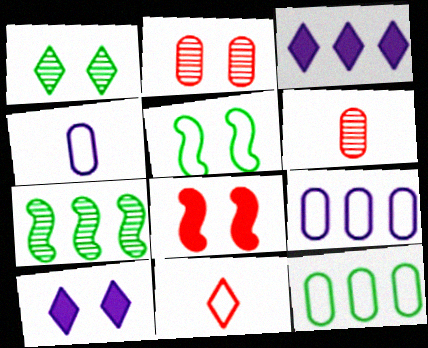[[1, 3, 11], 
[2, 5, 10], 
[3, 5, 6], 
[5, 9, 11]]